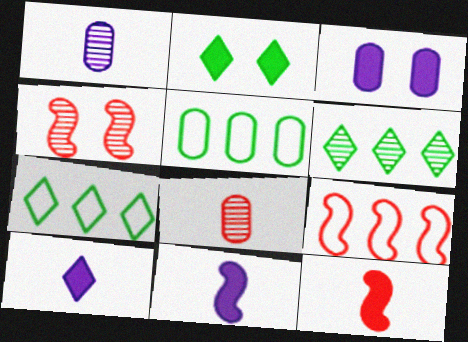[[1, 2, 9], 
[1, 4, 6], 
[3, 5, 8], 
[4, 5, 10], 
[4, 9, 12]]